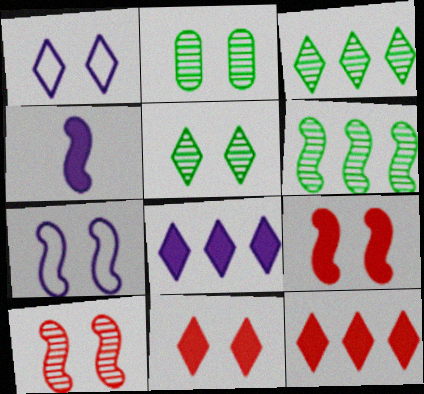[[1, 2, 9], 
[1, 5, 11], 
[2, 7, 11]]